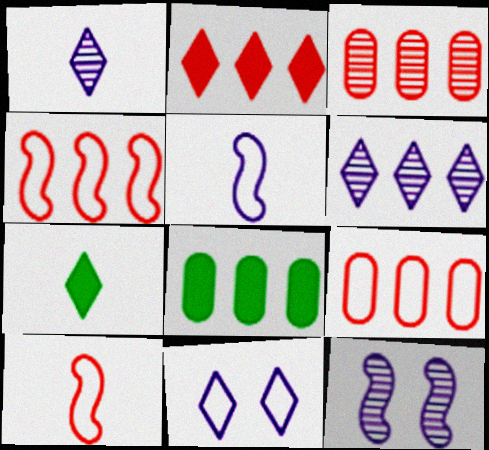[[2, 3, 4], 
[4, 6, 8], 
[7, 9, 12]]